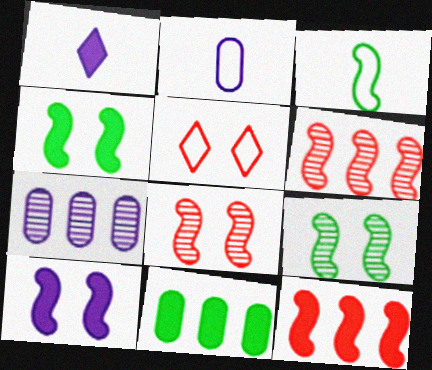[[3, 6, 10]]